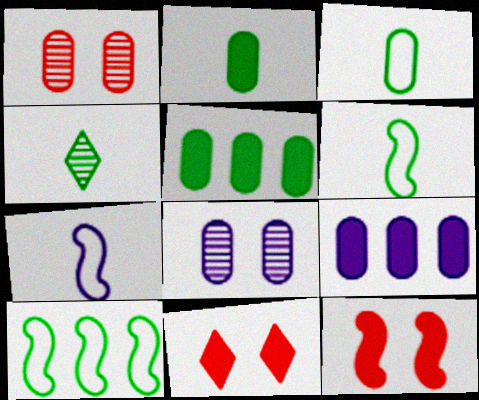[[1, 3, 9], 
[2, 4, 6]]